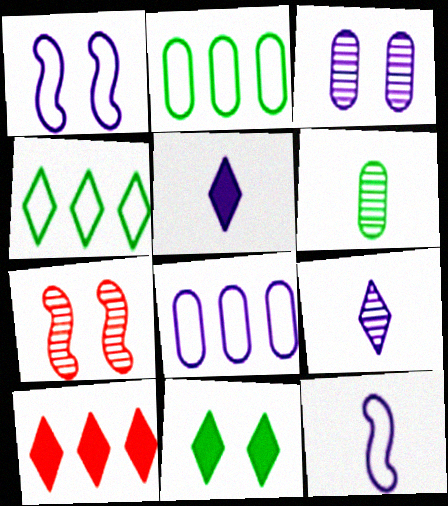[[1, 6, 10], 
[2, 5, 7], 
[5, 10, 11]]